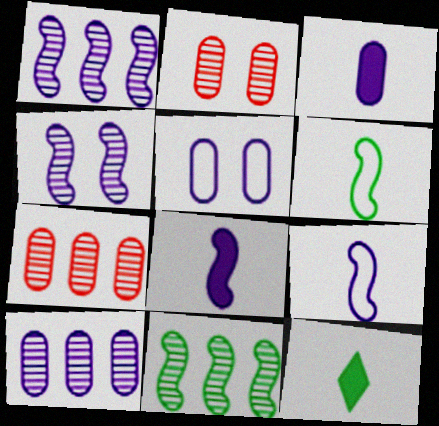[[3, 5, 10]]